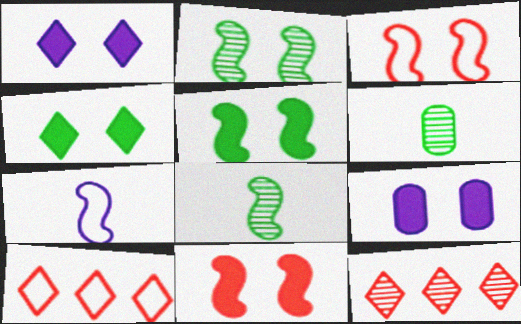[[4, 9, 11], 
[8, 9, 10]]